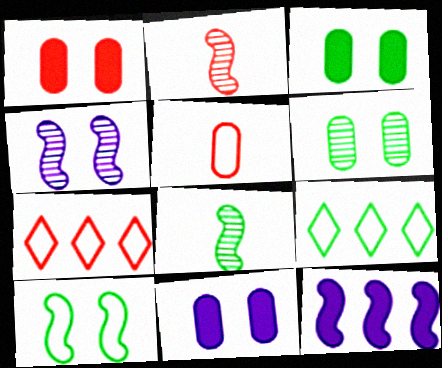[[1, 2, 7], 
[1, 3, 11], 
[2, 9, 11], 
[2, 10, 12], 
[3, 8, 9], 
[7, 8, 11]]